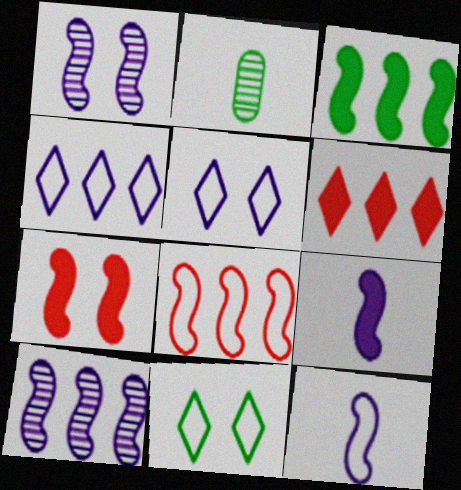[[2, 3, 11], 
[2, 4, 7], 
[3, 7, 9], 
[3, 8, 10]]